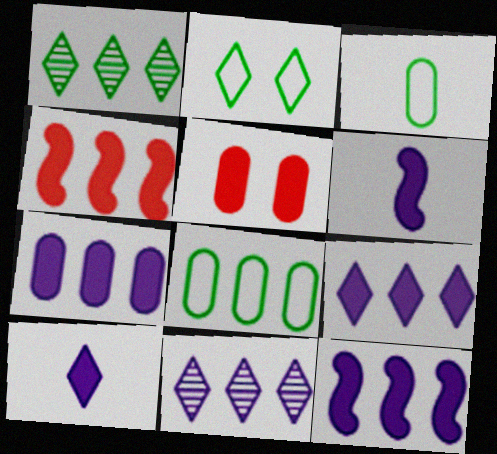[[4, 8, 11], 
[7, 9, 12]]